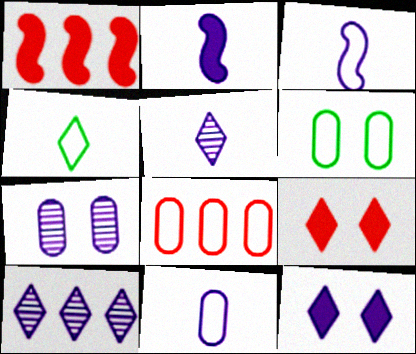[[1, 4, 7], 
[1, 5, 6], 
[2, 5, 11], 
[4, 9, 10], 
[6, 8, 11]]